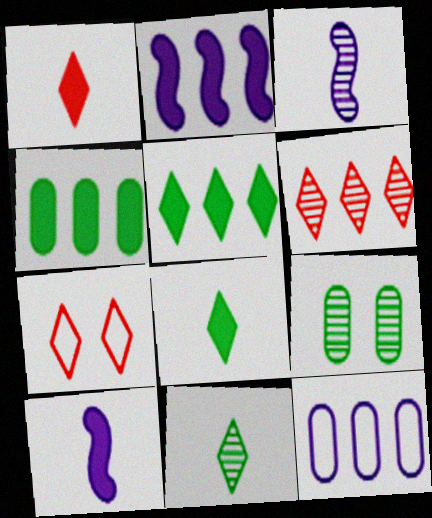[[1, 6, 7], 
[3, 4, 7], 
[3, 6, 9]]